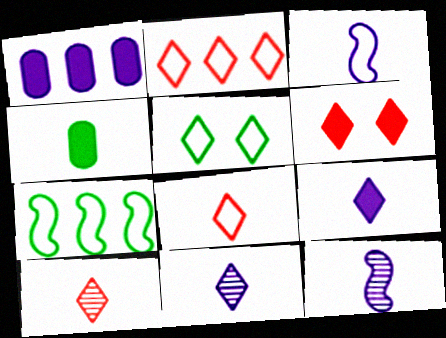[[2, 6, 10], 
[3, 4, 10], 
[4, 8, 12]]